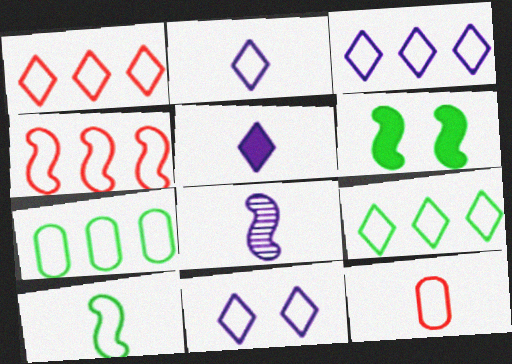[[1, 3, 9], 
[2, 3, 11], 
[2, 10, 12], 
[3, 4, 7], 
[4, 6, 8]]